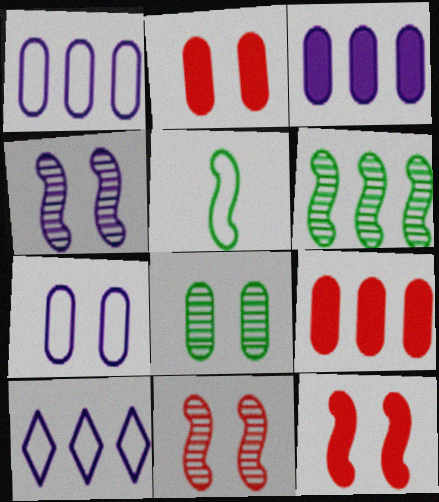[[2, 7, 8], 
[6, 9, 10]]